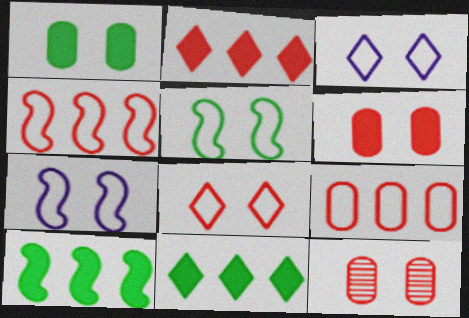[]